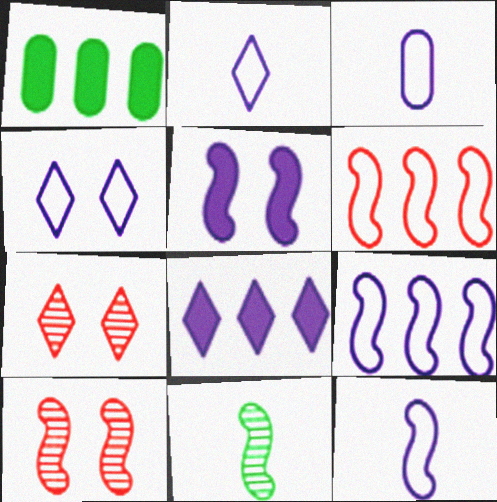[[1, 2, 10], 
[1, 7, 12], 
[2, 3, 12], 
[3, 4, 9], 
[5, 6, 11]]